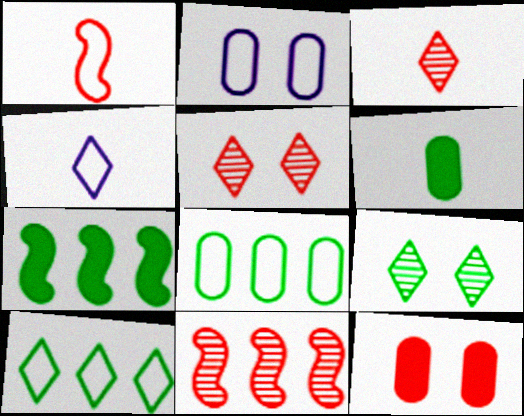[[1, 2, 10], 
[2, 3, 7]]